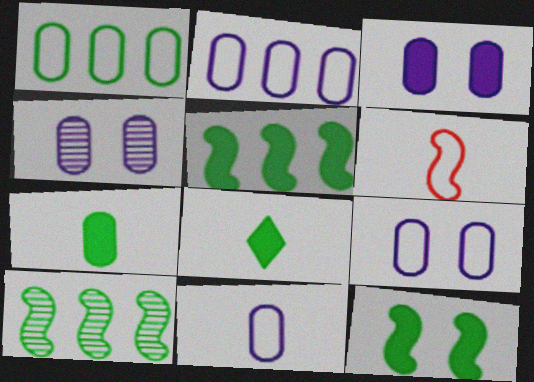[[2, 9, 11], 
[3, 4, 9]]